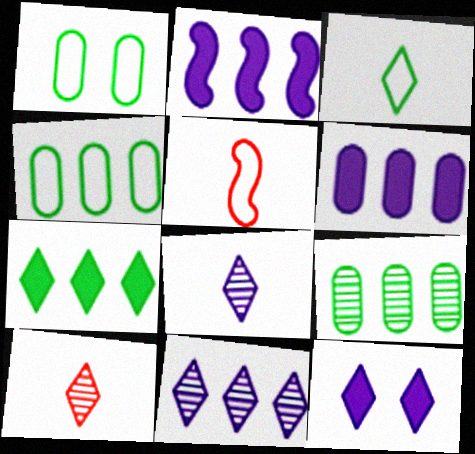[[1, 2, 10], 
[5, 9, 12]]